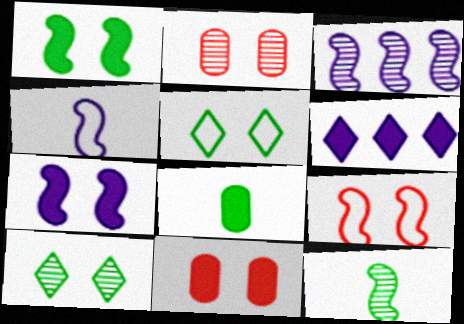[[2, 5, 7], 
[3, 4, 7]]